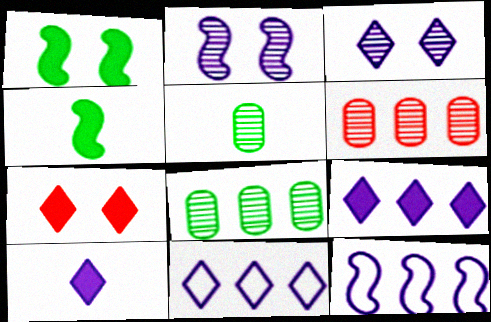[[3, 10, 11], 
[5, 7, 12]]